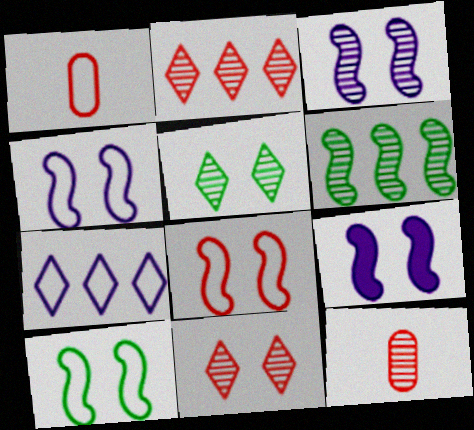[[1, 7, 10], 
[3, 4, 9], 
[4, 8, 10]]